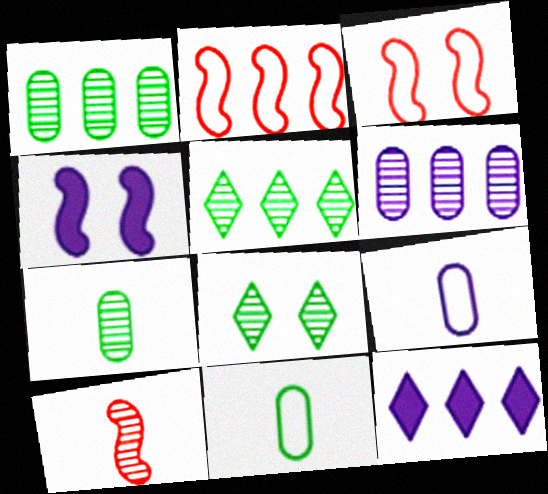[[1, 2, 12], 
[3, 7, 12], 
[6, 8, 10]]